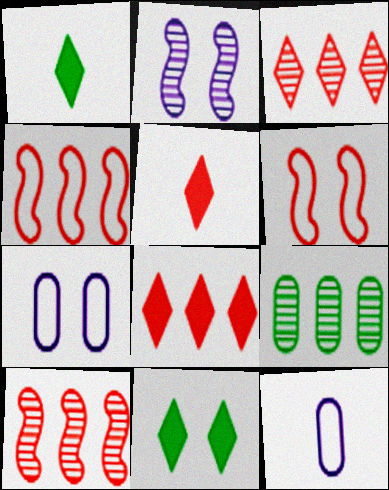[[1, 7, 10], 
[10, 11, 12]]